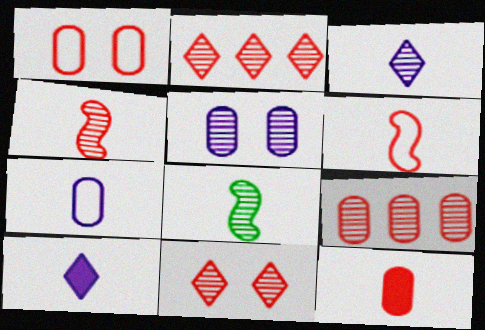[[1, 9, 12], 
[2, 5, 8], 
[4, 9, 11]]